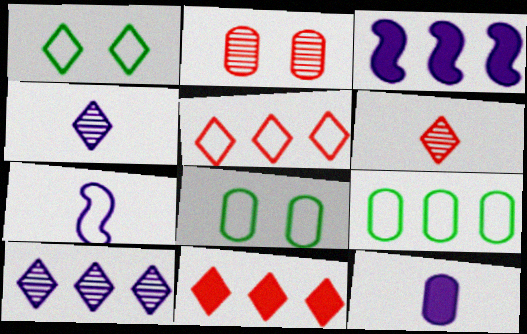[[1, 4, 11], 
[2, 9, 12], 
[3, 6, 8], 
[4, 7, 12], 
[5, 7, 8]]